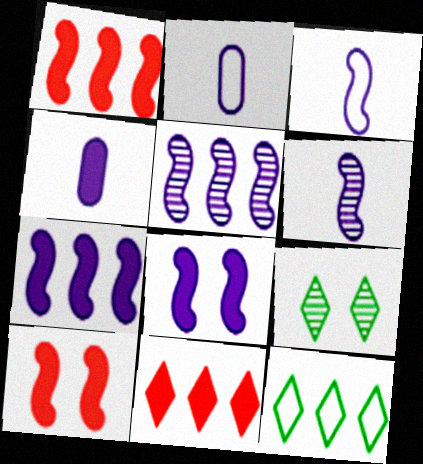[[1, 2, 9], 
[3, 5, 8]]